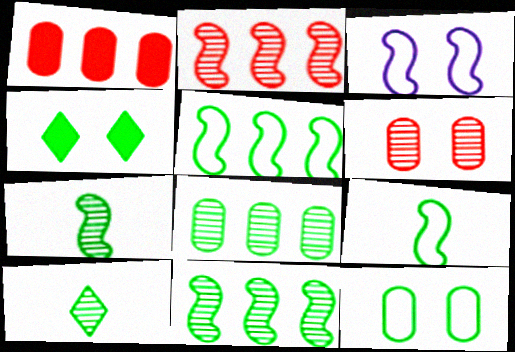[[1, 3, 10], 
[3, 4, 6], 
[4, 8, 9]]